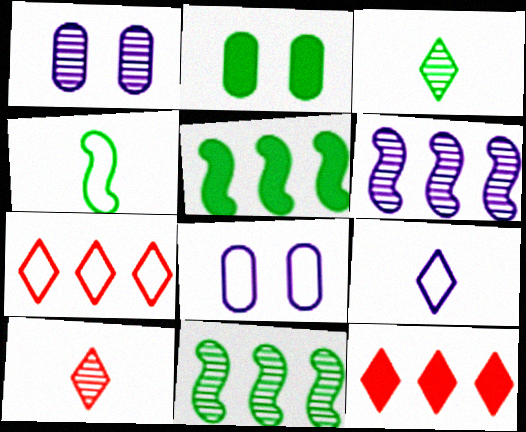[[1, 4, 12], 
[1, 10, 11], 
[4, 7, 8], 
[5, 8, 10]]